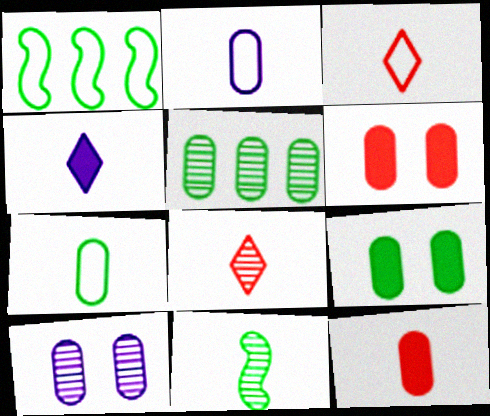[[2, 5, 6], 
[5, 7, 9]]